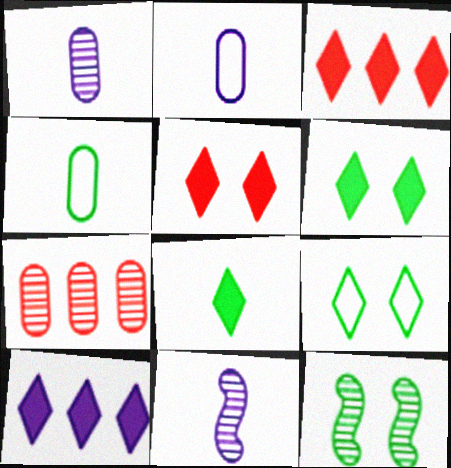[[2, 3, 12], 
[5, 8, 10]]